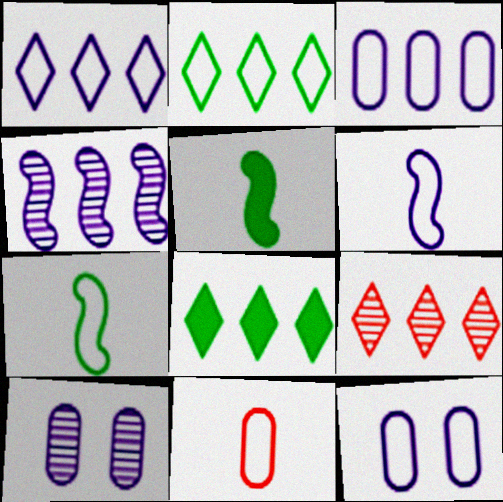[[1, 6, 12], 
[1, 8, 9], 
[5, 9, 12]]